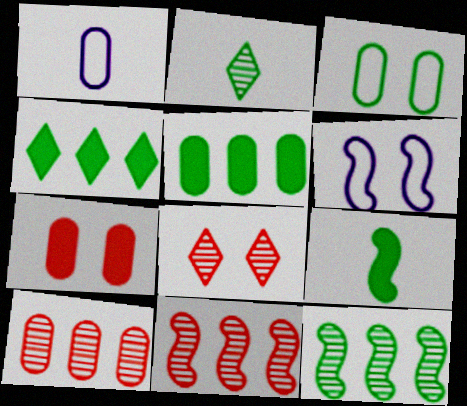[[6, 9, 11]]